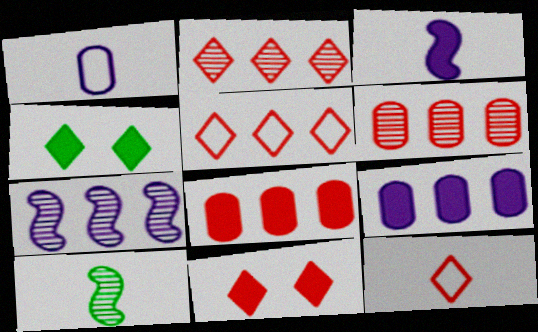[[2, 11, 12], 
[3, 4, 8]]